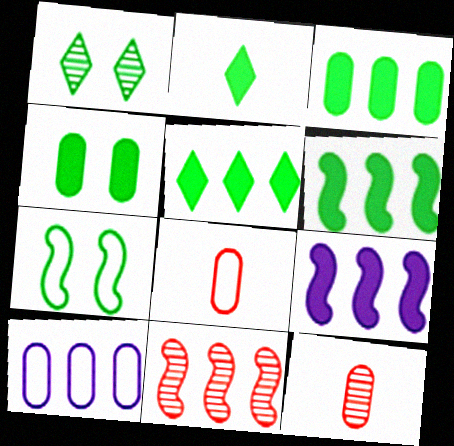[[1, 4, 7], 
[1, 8, 9], 
[2, 4, 6], 
[3, 5, 6], 
[4, 10, 12], 
[5, 10, 11]]